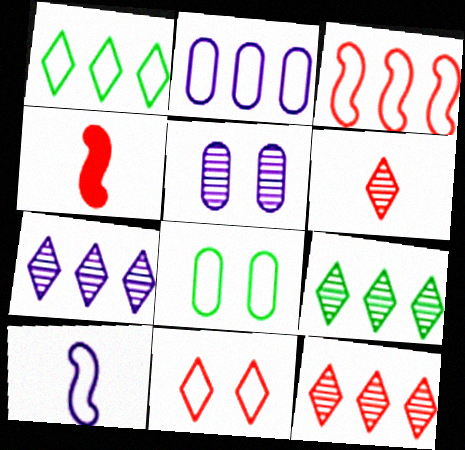[[1, 2, 3], 
[1, 4, 5], 
[4, 7, 8], 
[7, 9, 12]]